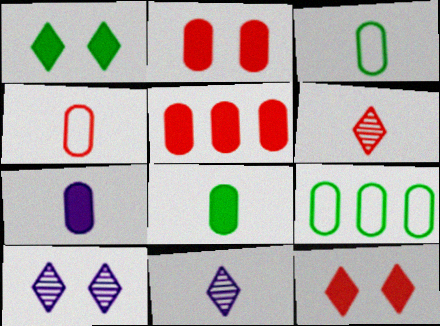[]